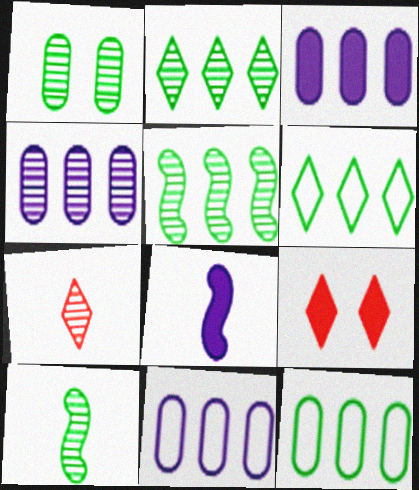[[1, 2, 10], 
[3, 4, 11], 
[9, 10, 11]]